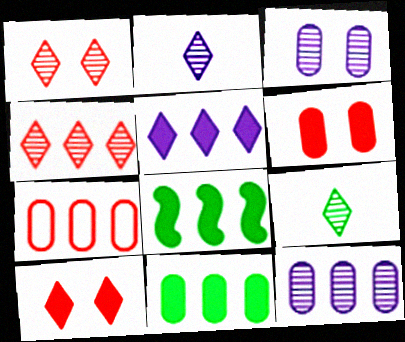[[7, 11, 12]]